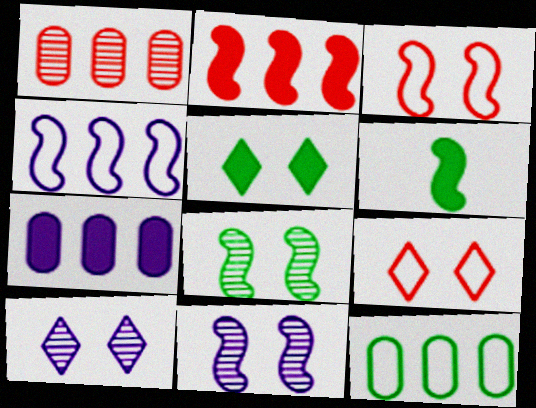[[1, 7, 12], 
[5, 9, 10]]